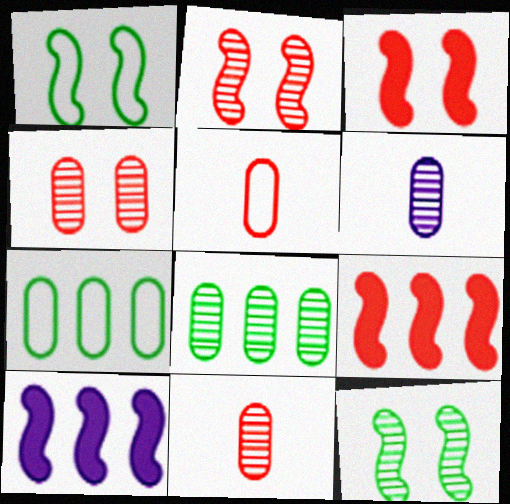[[4, 6, 8]]